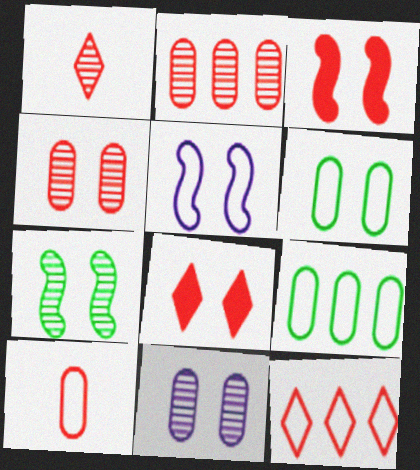[[1, 8, 12], 
[3, 5, 7]]